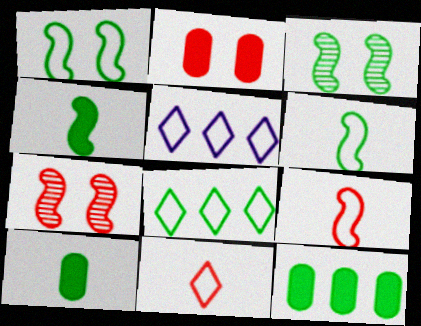[[3, 8, 10], 
[5, 7, 10]]